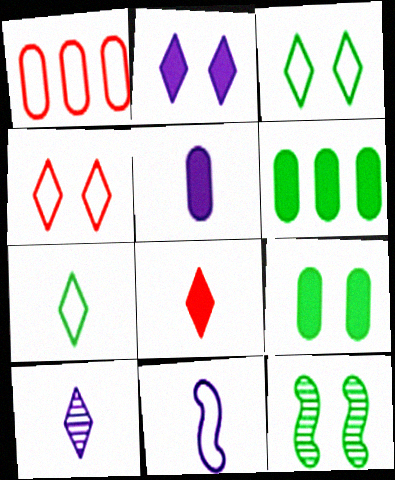[[1, 3, 11], 
[3, 9, 12], 
[5, 10, 11], 
[6, 7, 12], 
[7, 8, 10]]